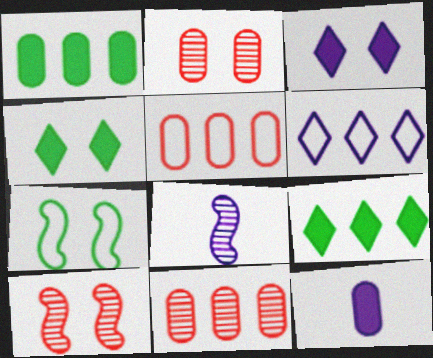[[2, 3, 7], 
[4, 5, 8]]